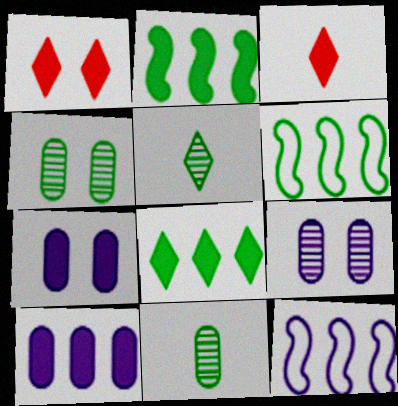[[1, 11, 12], 
[2, 3, 7], 
[3, 4, 12], 
[3, 6, 9]]